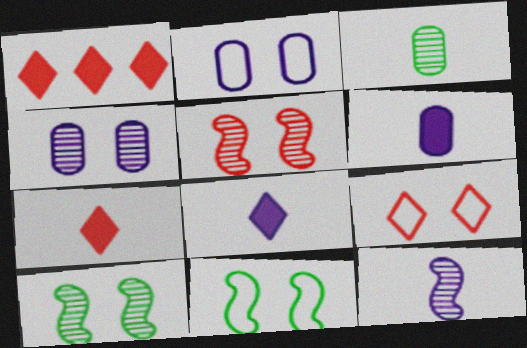[[2, 9, 11]]